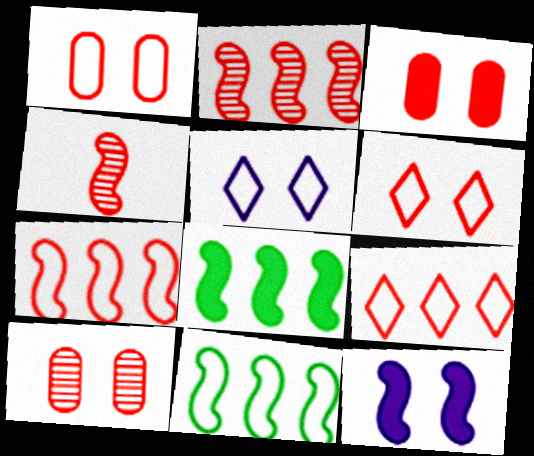[[1, 3, 10], 
[3, 4, 9], 
[4, 11, 12]]